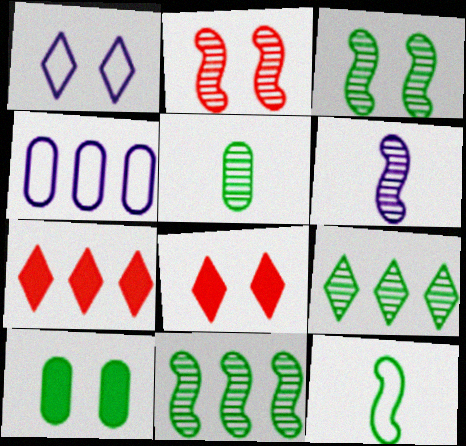[[1, 2, 10], 
[2, 6, 11], 
[3, 5, 9], 
[4, 7, 11], 
[9, 10, 12]]